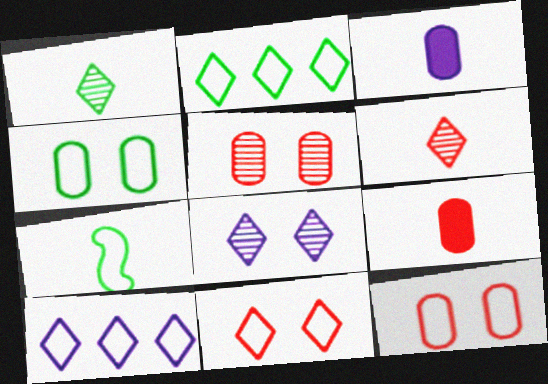[[2, 4, 7], 
[3, 6, 7], 
[7, 10, 12]]